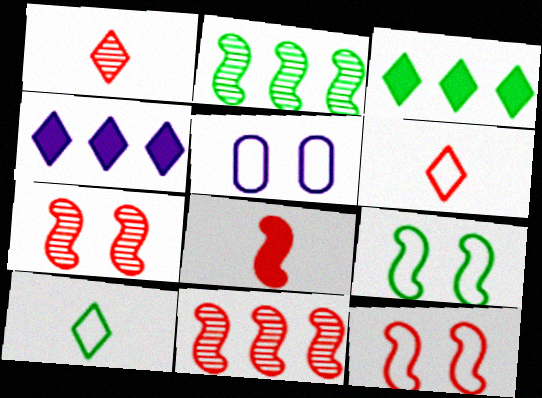[[8, 11, 12]]